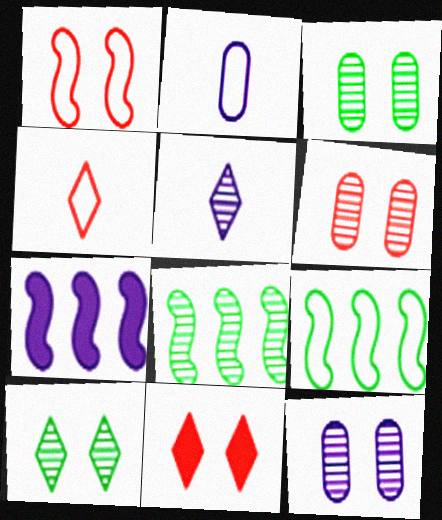[[1, 6, 11], 
[2, 8, 11], 
[3, 4, 7], 
[3, 6, 12], 
[5, 6, 8]]